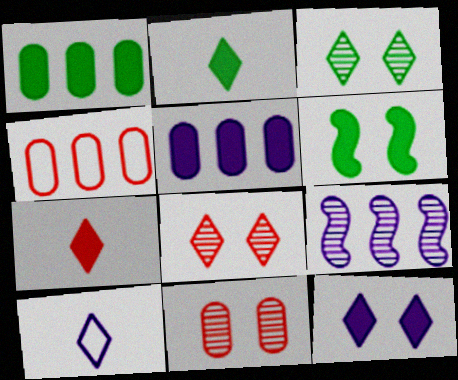[[1, 2, 6], 
[5, 6, 7]]